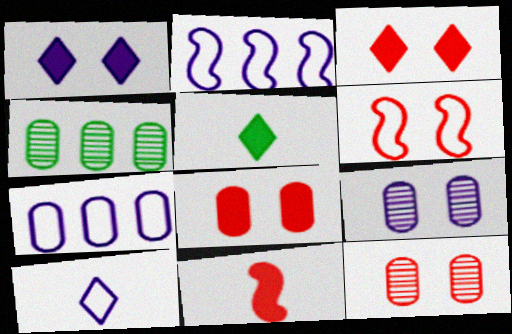[[2, 5, 12], 
[3, 6, 12]]